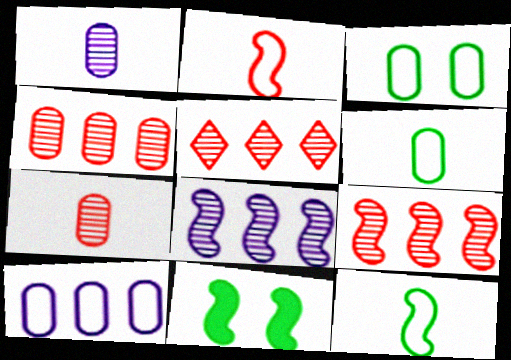[[2, 8, 11], 
[4, 5, 9]]